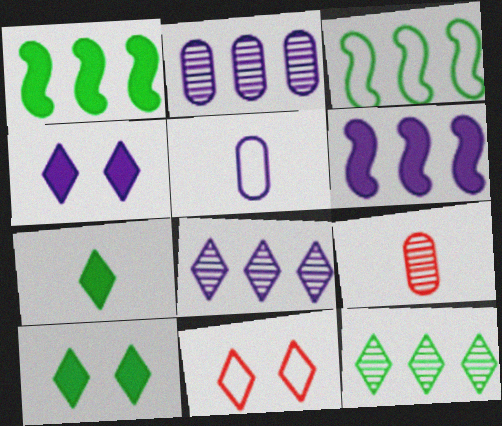[[3, 4, 9], 
[3, 5, 11], 
[7, 8, 11]]